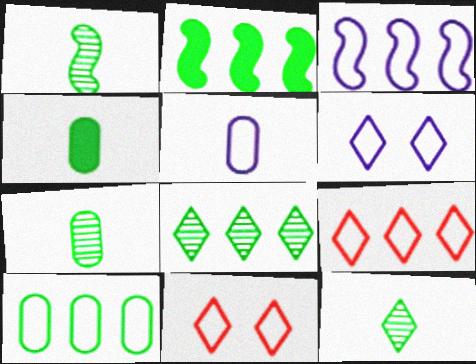[[1, 7, 12], 
[2, 8, 10], 
[3, 5, 6], 
[3, 9, 10]]